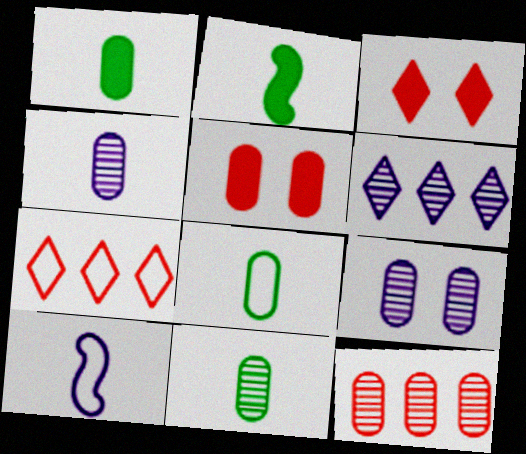[[1, 8, 11], 
[2, 7, 9], 
[9, 11, 12]]